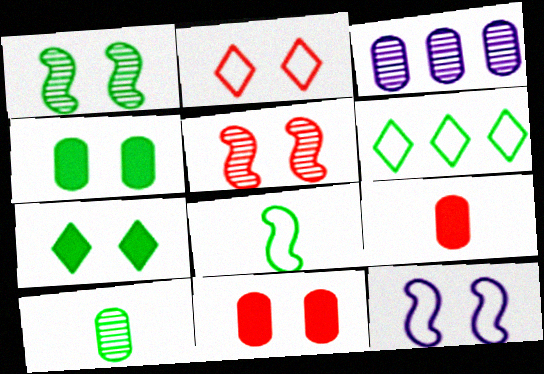[[2, 5, 11]]